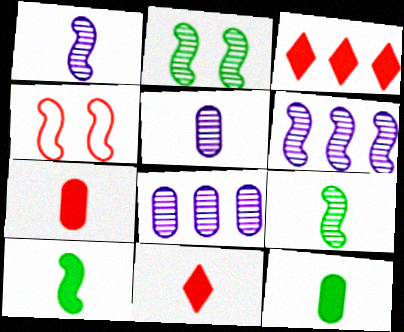[[4, 6, 10]]